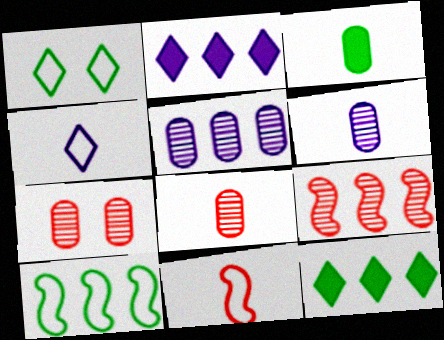[]